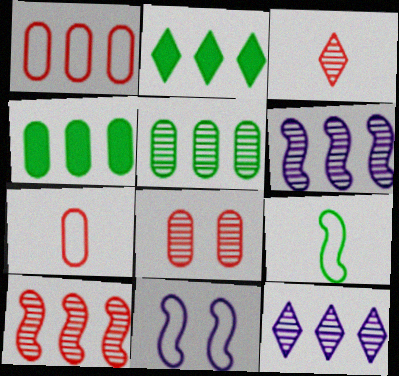[[1, 2, 6], 
[3, 4, 11], 
[3, 8, 10], 
[5, 10, 12]]